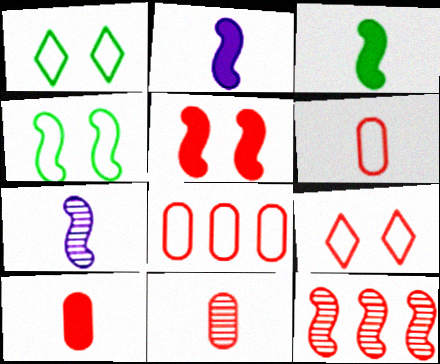[[2, 4, 12], 
[6, 10, 11], 
[9, 10, 12]]